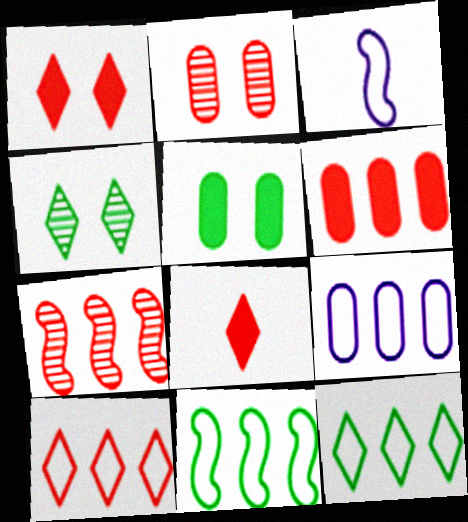[[3, 4, 6], 
[6, 7, 10], 
[9, 10, 11]]